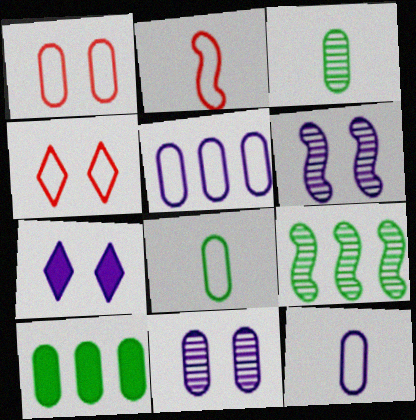[[1, 5, 8]]